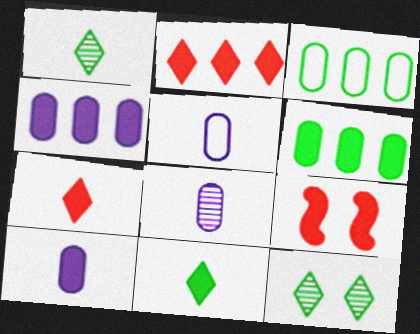[[4, 9, 11], 
[5, 8, 10]]